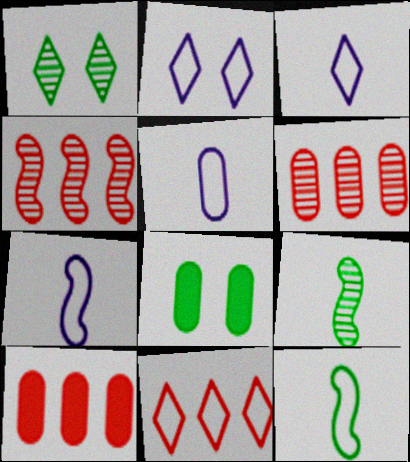[[1, 7, 10], 
[2, 9, 10], 
[3, 4, 8], 
[3, 5, 7], 
[4, 10, 11], 
[5, 6, 8]]